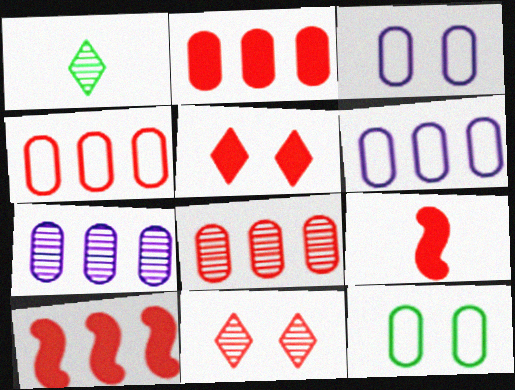[[1, 3, 10], 
[2, 4, 8], 
[2, 5, 9], 
[4, 9, 11]]